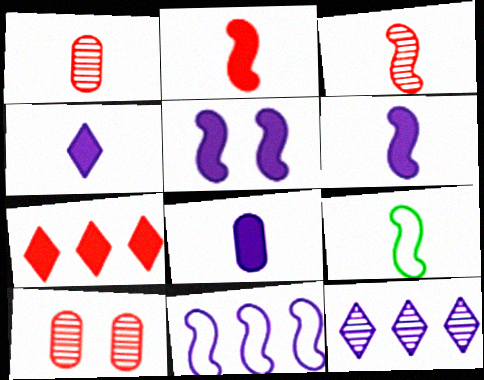[[1, 4, 9], 
[3, 6, 9], 
[4, 6, 8]]